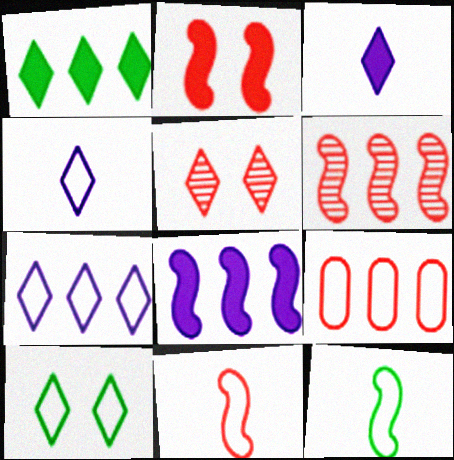[[1, 4, 5], 
[2, 6, 11]]